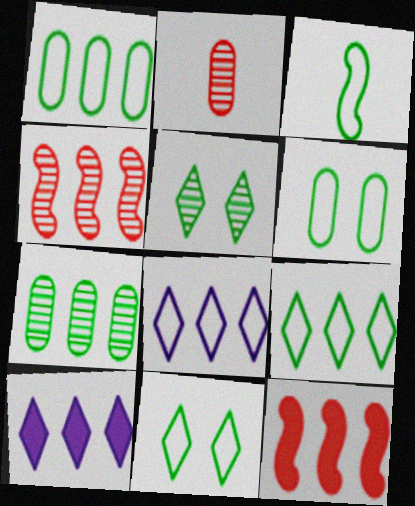[[1, 3, 11], 
[1, 4, 10], 
[3, 6, 9], 
[7, 8, 12]]